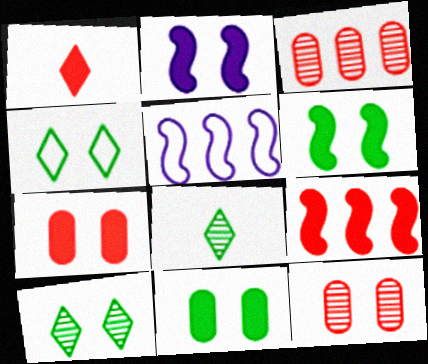[[1, 7, 9], 
[2, 4, 12], 
[5, 7, 8]]